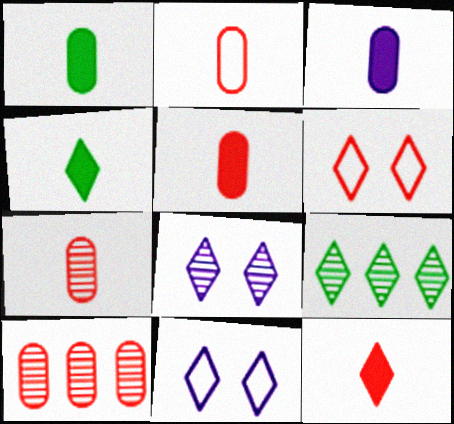[[1, 3, 5], 
[2, 5, 7], 
[9, 11, 12]]